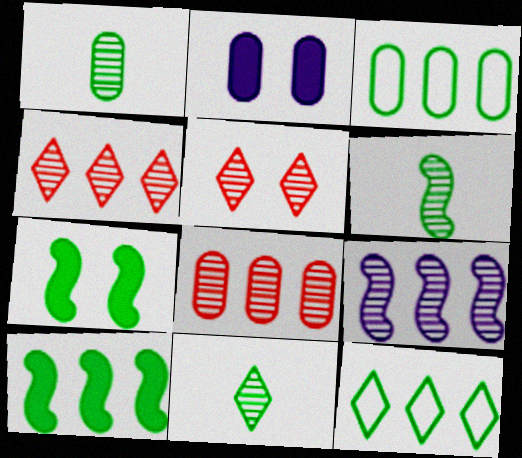[[1, 5, 9], 
[1, 6, 11], 
[1, 7, 12], 
[3, 7, 11]]